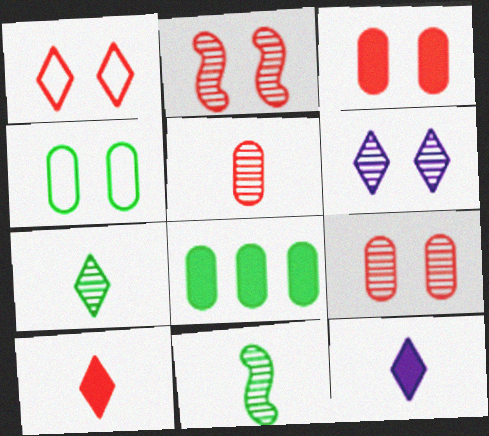[[1, 2, 3]]